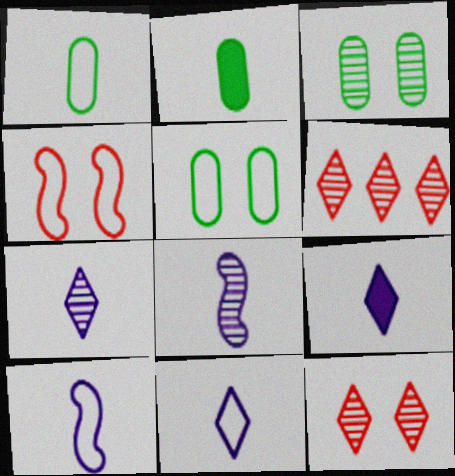[[3, 6, 8], 
[7, 9, 11]]